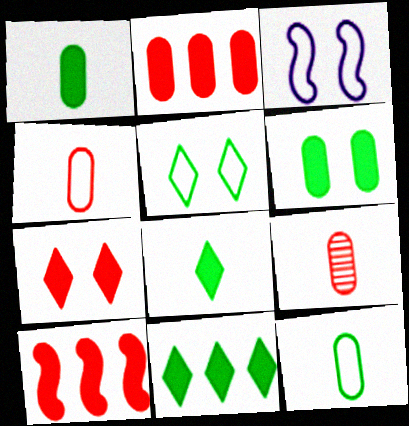[[3, 9, 11]]